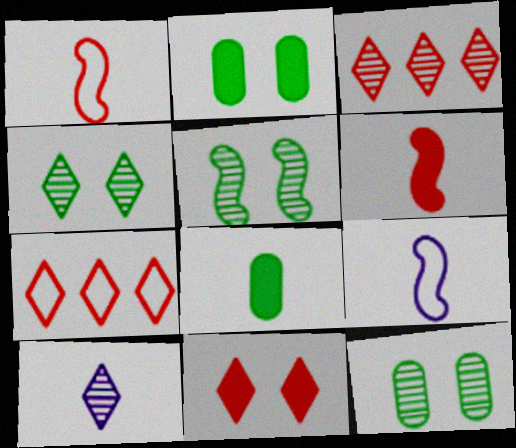[[1, 8, 10], 
[2, 3, 9], 
[3, 4, 10], 
[4, 5, 12]]